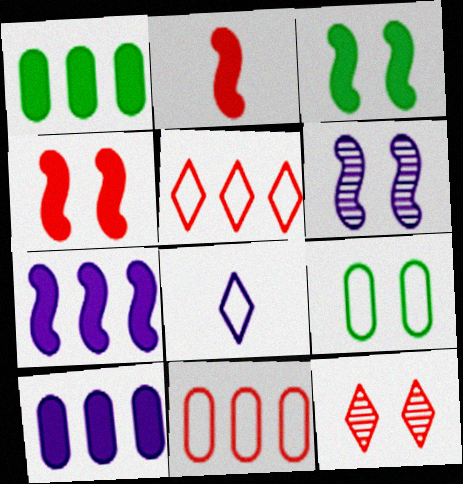[[2, 3, 7], 
[2, 11, 12], 
[6, 8, 10]]